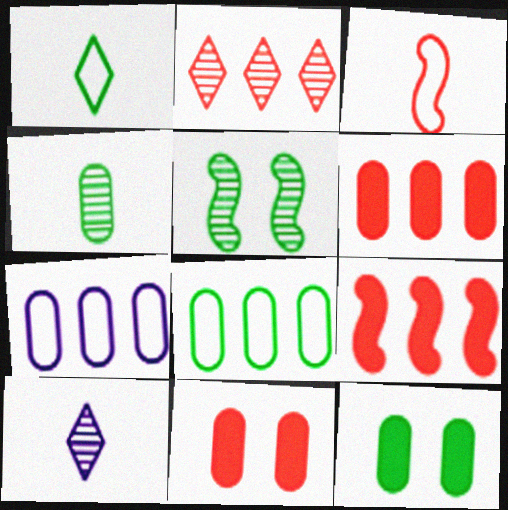[[2, 3, 11], 
[4, 7, 11], 
[4, 8, 12]]